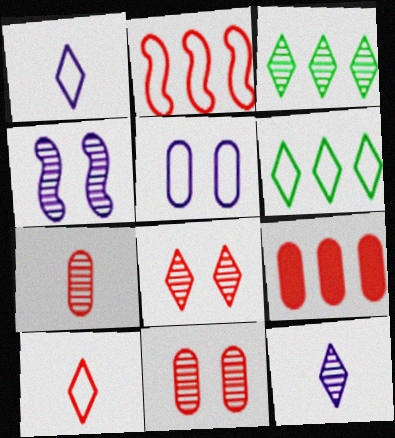[[3, 4, 7], 
[3, 8, 12]]